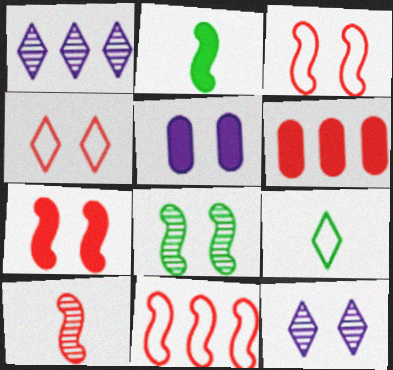[[4, 5, 8], 
[4, 6, 10], 
[7, 10, 11]]